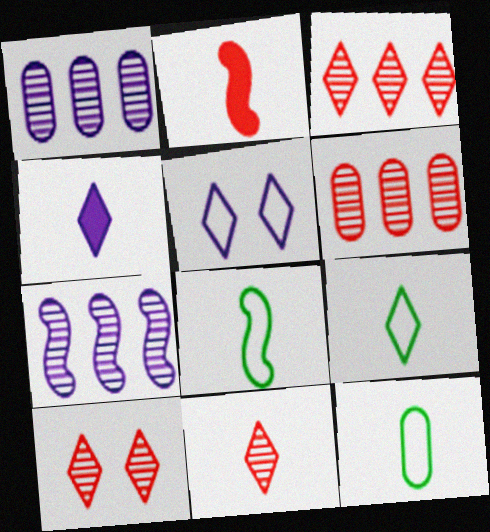[[3, 10, 11], 
[4, 9, 11], 
[8, 9, 12]]